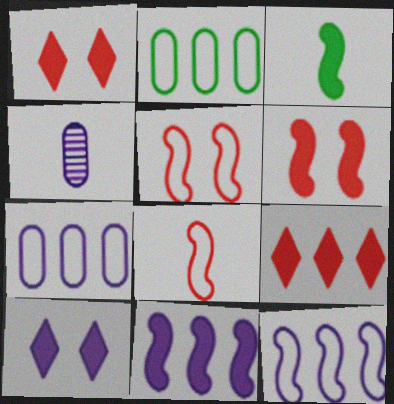[[3, 6, 11], 
[4, 10, 12]]